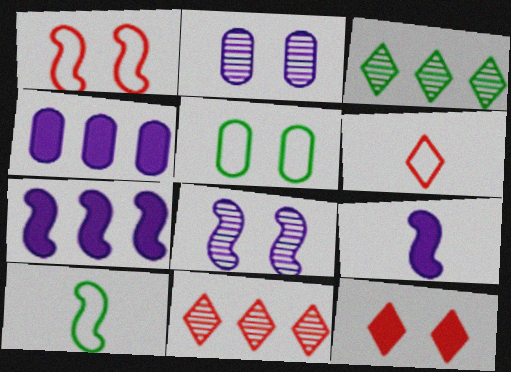[[5, 8, 12], 
[5, 9, 11], 
[6, 11, 12]]